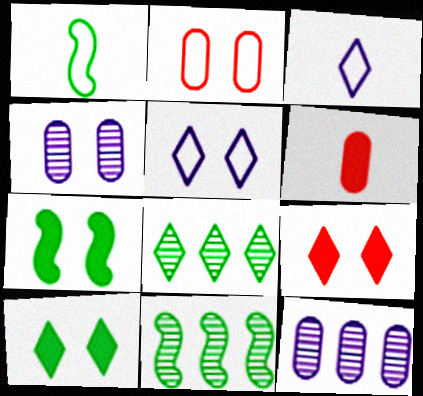[[1, 7, 11], 
[1, 9, 12], 
[3, 8, 9], 
[5, 6, 11]]